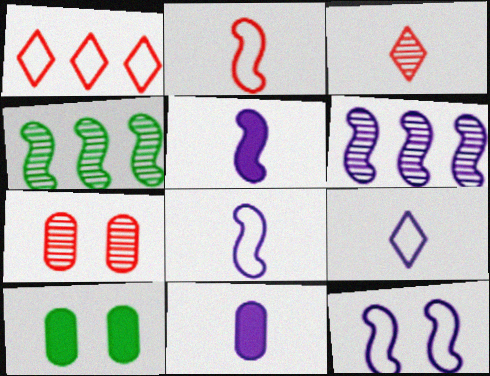[[5, 6, 12]]